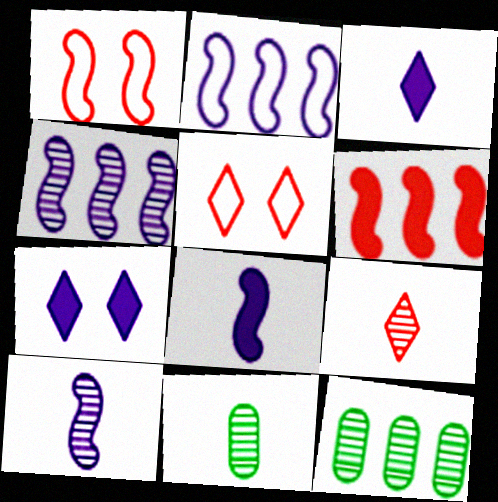[[1, 3, 12], 
[5, 8, 12], 
[9, 10, 11]]